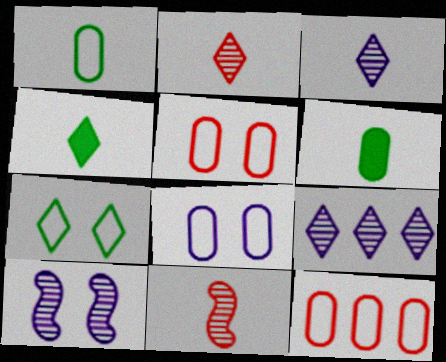[[1, 8, 12], 
[4, 10, 12]]